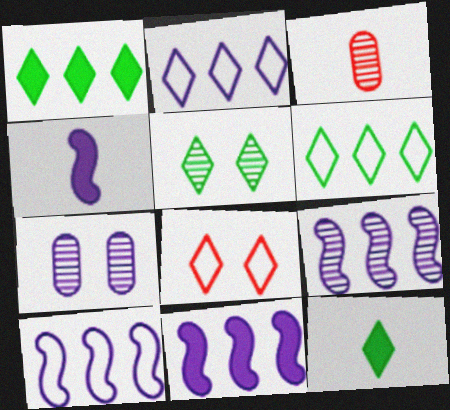[[2, 4, 7], 
[3, 5, 9], 
[5, 6, 12], 
[9, 10, 11]]